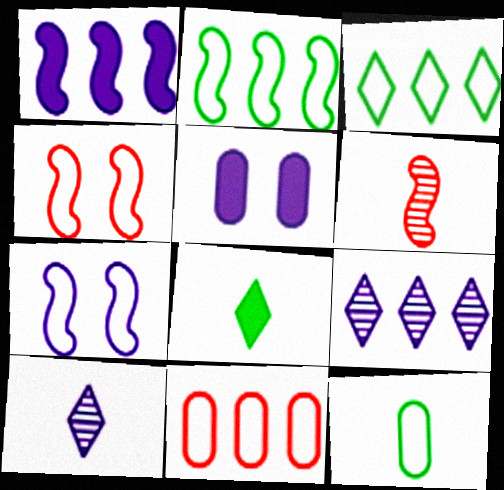[[3, 5, 6]]